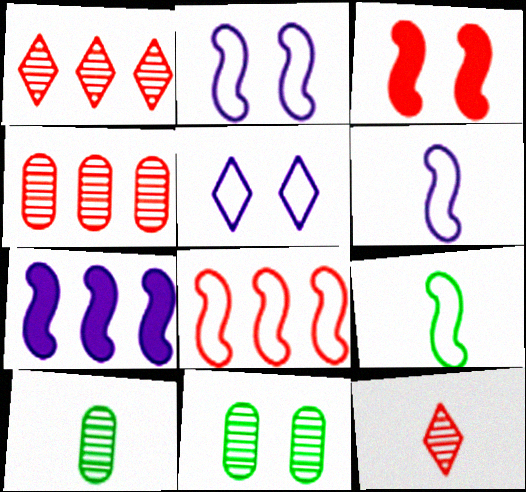[[2, 8, 9], 
[3, 5, 11]]